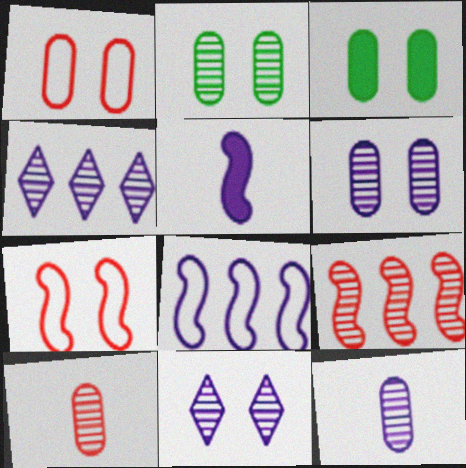[[1, 3, 6], 
[3, 7, 11]]